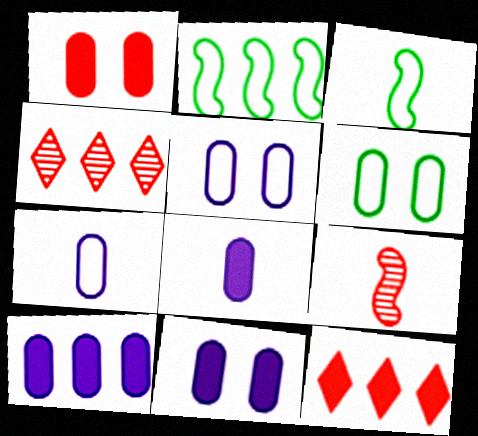[[2, 4, 10], 
[3, 4, 11], 
[8, 10, 11]]